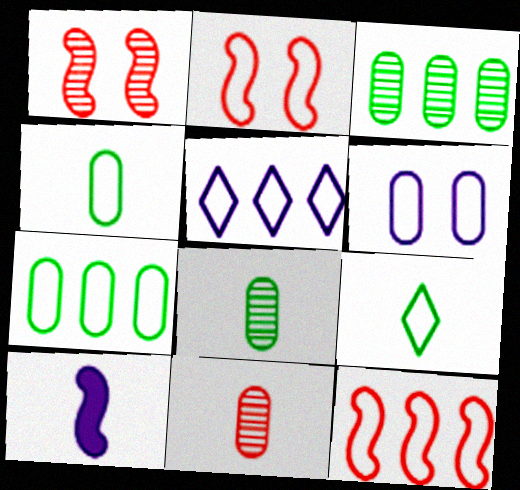[[2, 4, 5], 
[5, 7, 12], 
[6, 9, 12], 
[9, 10, 11]]